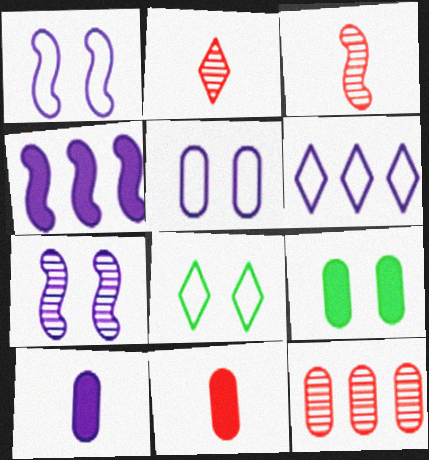[[3, 6, 9], 
[6, 7, 10]]